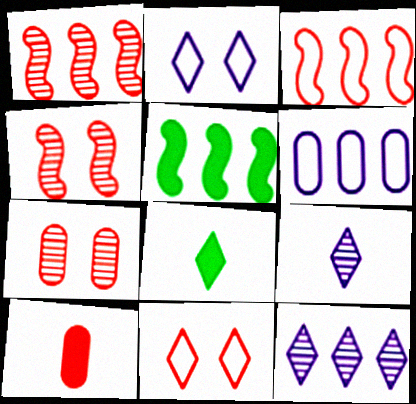[[1, 10, 11], 
[4, 6, 8], 
[8, 11, 12]]